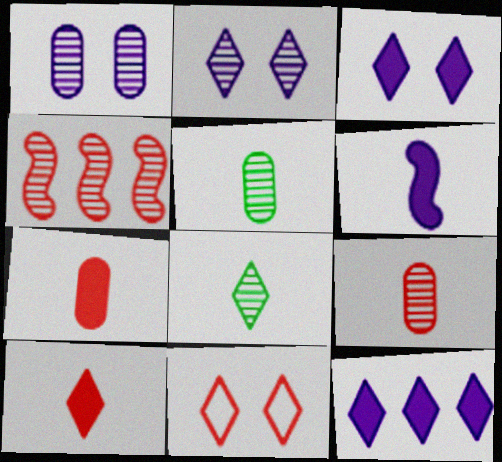[[1, 4, 8], 
[2, 4, 5], 
[4, 7, 11], 
[8, 11, 12]]